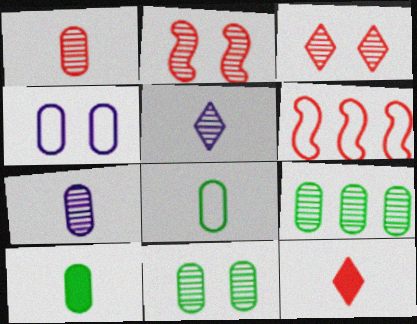[[2, 5, 9]]